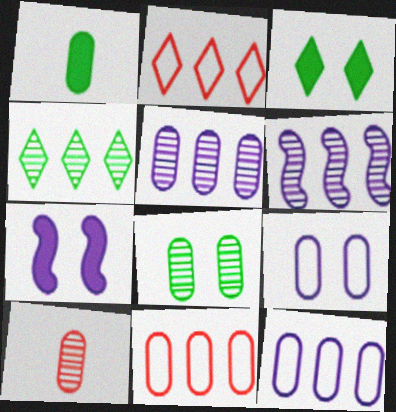[[5, 8, 10]]